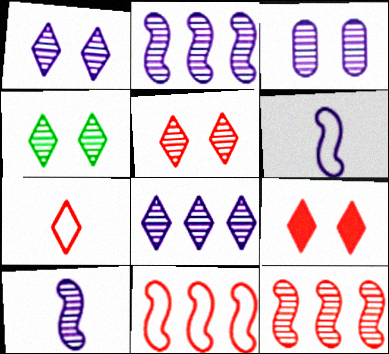[[1, 4, 5], 
[3, 8, 10]]